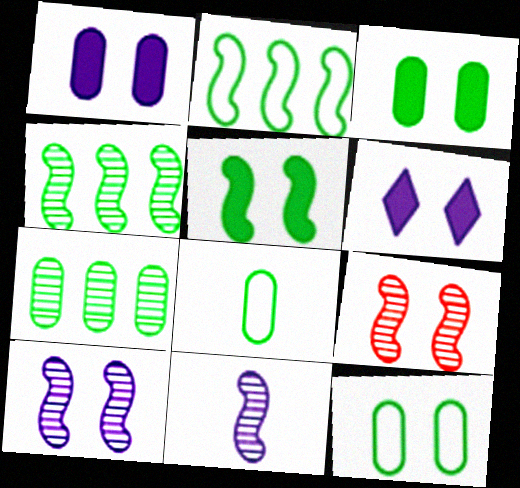[[3, 7, 8], 
[4, 9, 11], 
[6, 9, 12]]